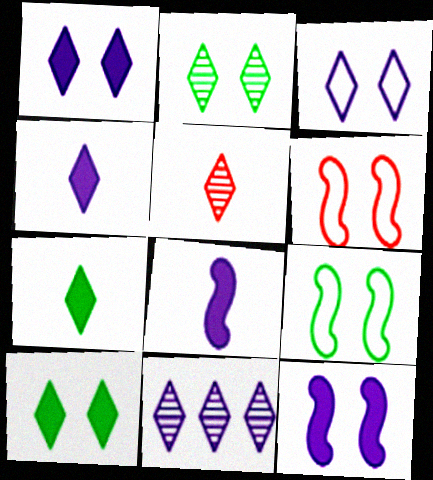[[2, 5, 11], 
[3, 4, 11]]